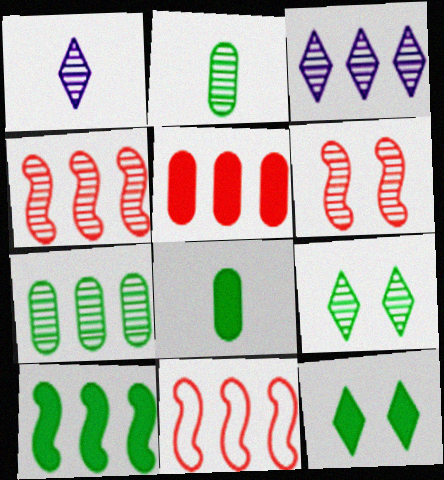[[1, 6, 7], 
[2, 3, 6], 
[3, 4, 7], 
[8, 10, 12]]